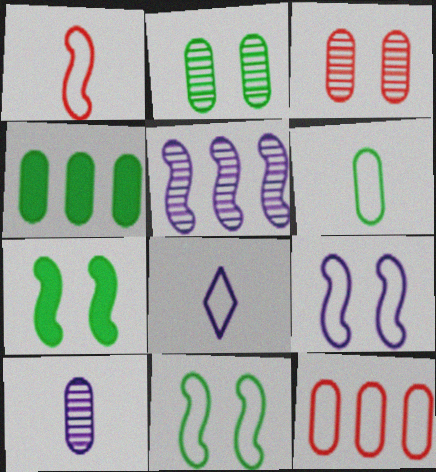[[1, 5, 7], 
[1, 6, 8], 
[2, 4, 6], 
[8, 11, 12]]